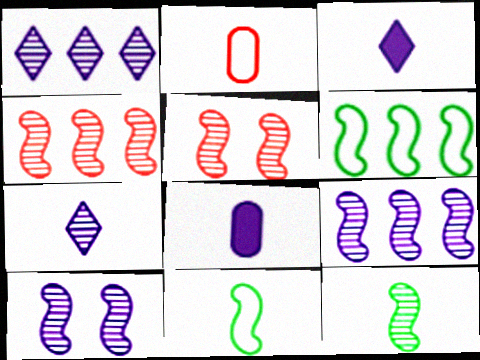[[2, 3, 12], 
[4, 10, 12], 
[5, 9, 12]]